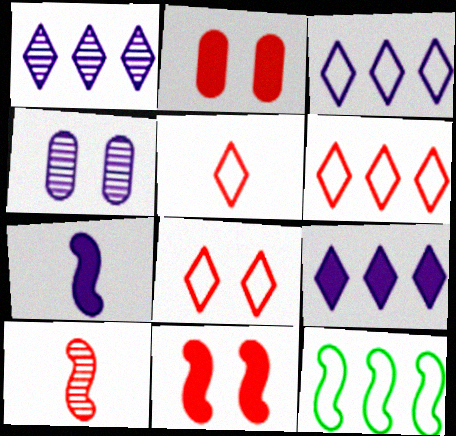[[1, 3, 9], 
[2, 6, 10], 
[3, 4, 7], 
[5, 6, 8]]